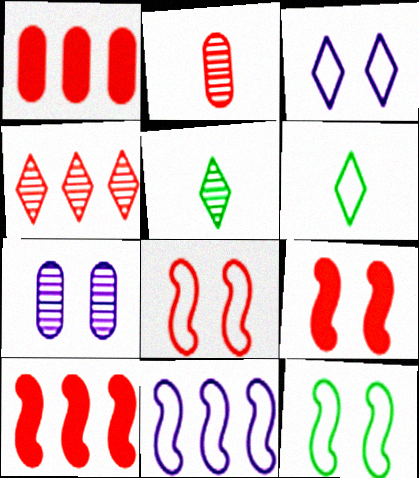[[6, 7, 10]]